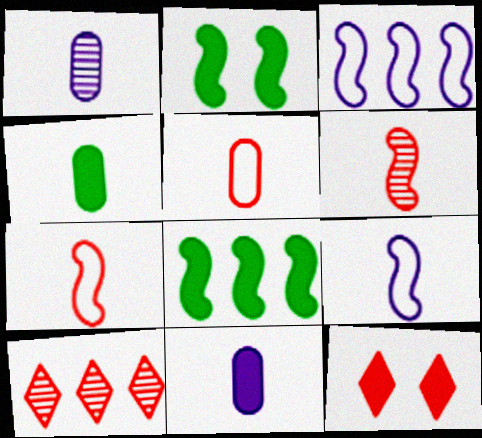[[1, 4, 5], 
[2, 3, 6], 
[8, 11, 12]]